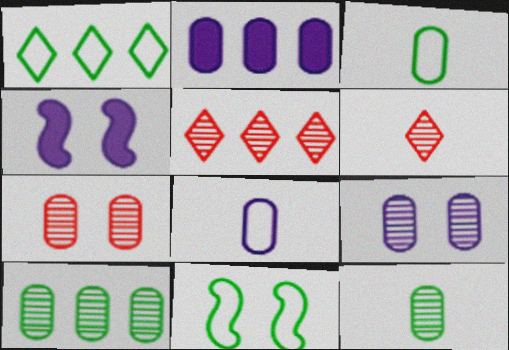[[1, 3, 11], 
[2, 3, 7], 
[2, 6, 11], 
[2, 8, 9], 
[3, 4, 5]]